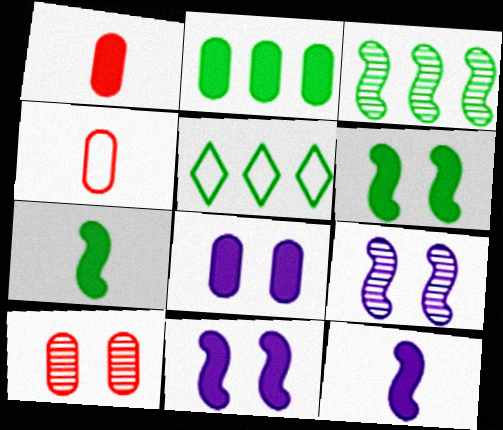[[1, 2, 8], 
[1, 5, 9], 
[2, 3, 5], 
[5, 10, 12]]